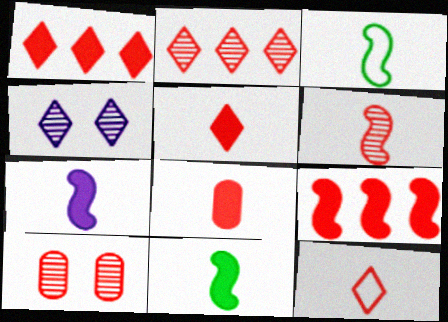[[2, 6, 10], 
[3, 6, 7], 
[6, 8, 12], 
[9, 10, 12]]